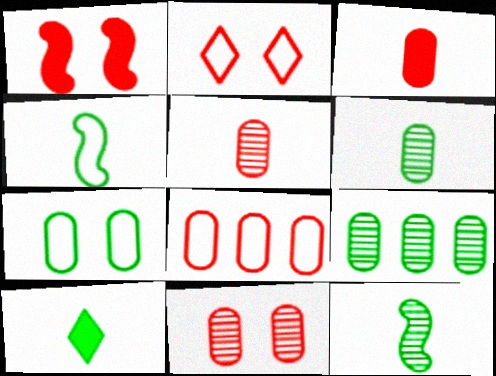[[1, 2, 11], 
[3, 8, 11], 
[4, 6, 10]]